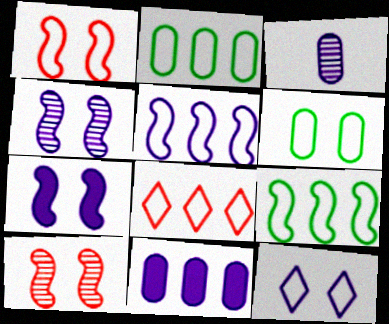[[1, 6, 12], 
[2, 5, 8]]